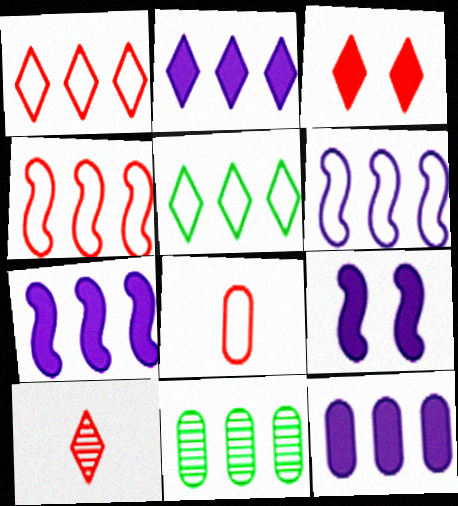[[1, 3, 10], 
[1, 7, 11], 
[2, 4, 11], 
[2, 7, 12]]